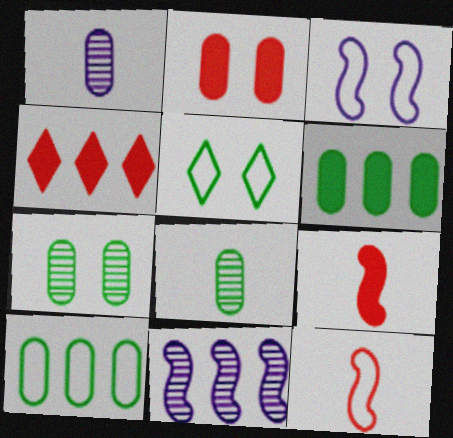[[1, 2, 10], 
[2, 4, 9], 
[3, 4, 8], 
[4, 10, 11]]